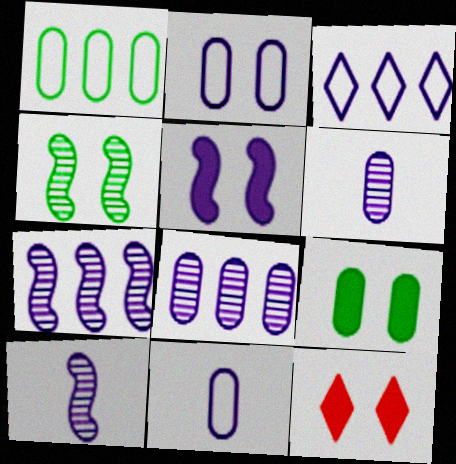[[1, 10, 12], 
[2, 4, 12], 
[3, 5, 6], 
[5, 9, 12]]